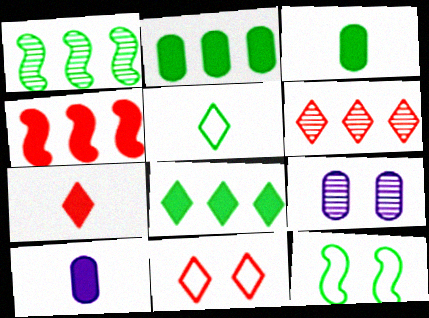[[1, 10, 11], 
[4, 5, 9], 
[6, 7, 11], 
[6, 10, 12]]